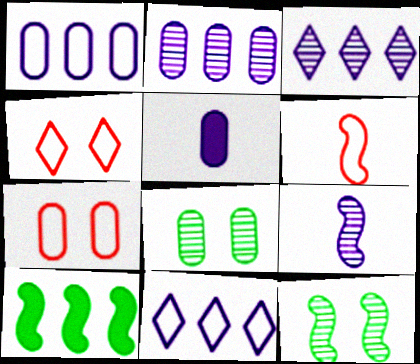[]